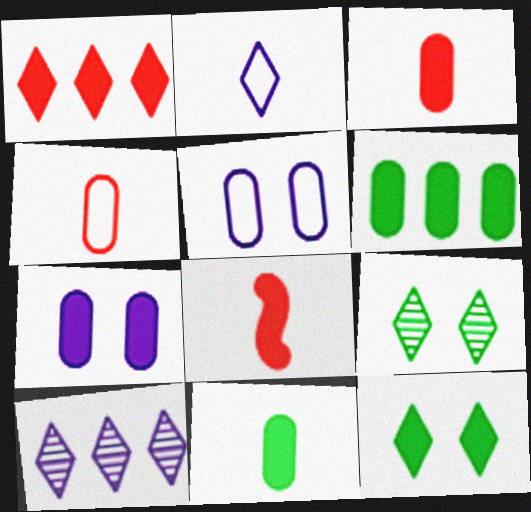[[1, 2, 9], 
[3, 6, 7]]